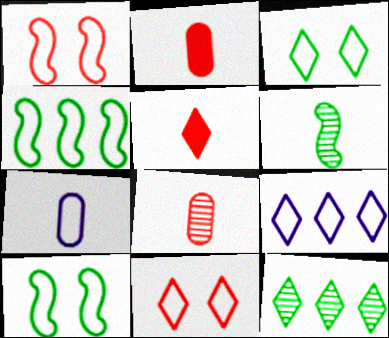[[4, 7, 11], 
[5, 6, 7]]